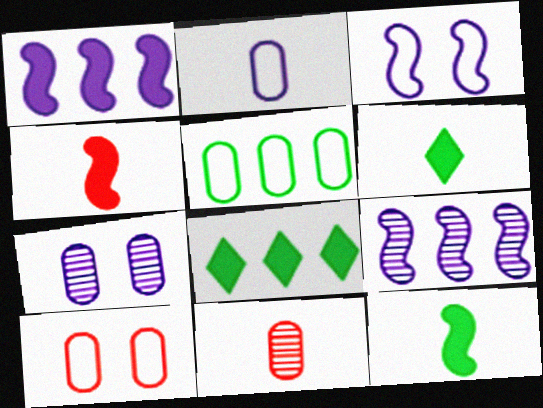[[2, 5, 10], 
[3, 8, 11], 
[6, 9, 10]]